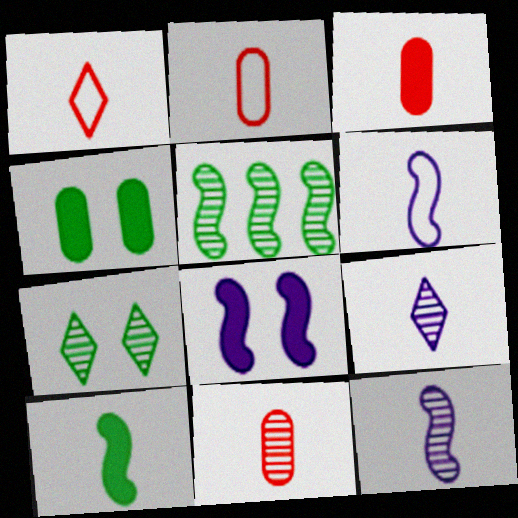[[2, 3, 11], 
[2, 9, 10]]